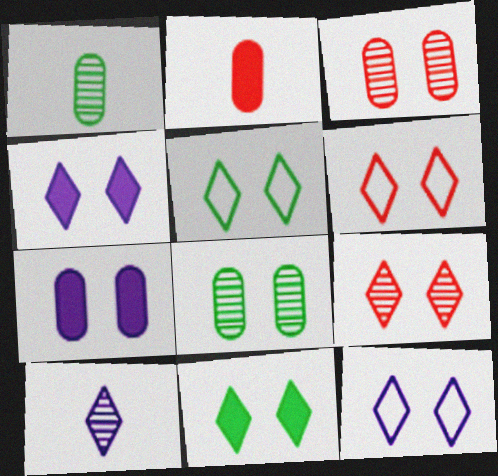[[4, 5, 9], 
[5, 6, 12], 
[9, 11, 12]]